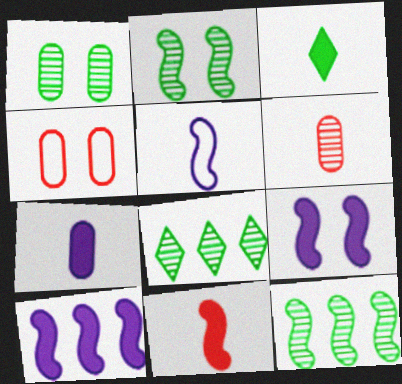[[3, 5, 6], 
[3, 7, 11]]